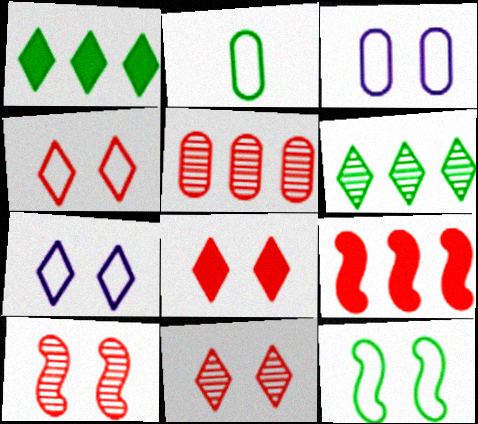[[3, 4, 12], 
[4, 8, 11]]